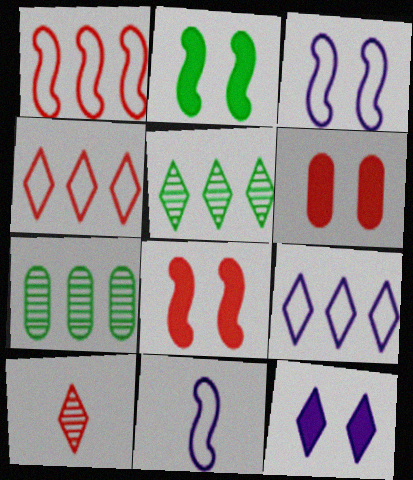[[1, 6, 10], 
[2, 6, 12], 
[5, 6, 11]]